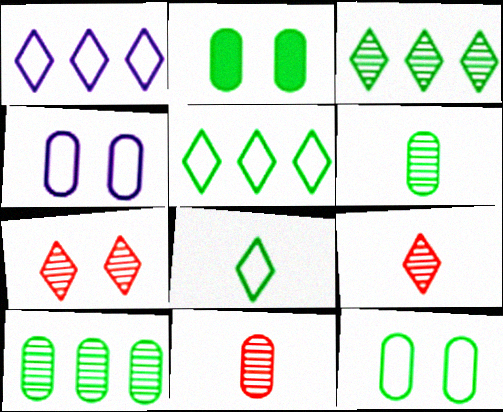[]